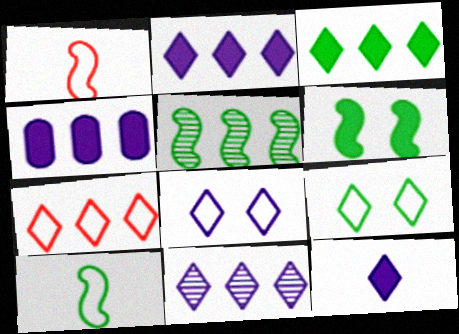[[3, 7, 11], 
[4, 5, 7], 
[5, 6, 10], 
[8, 11, 12]]